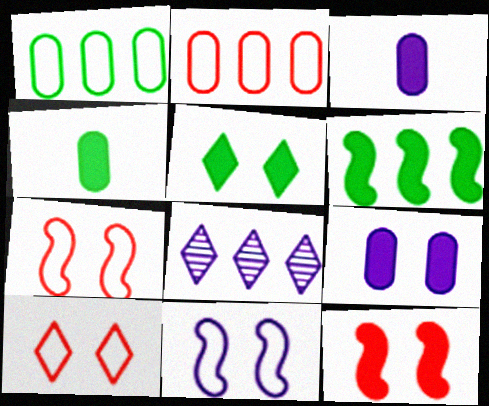[[2, 6, 8], 
[3, 8, 11], 
[4, 5, 6], 
[4, 7, 8], 
[5, 9, 12]]